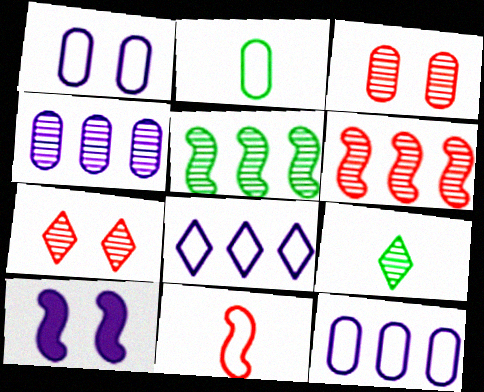[[5, 10, 11]]